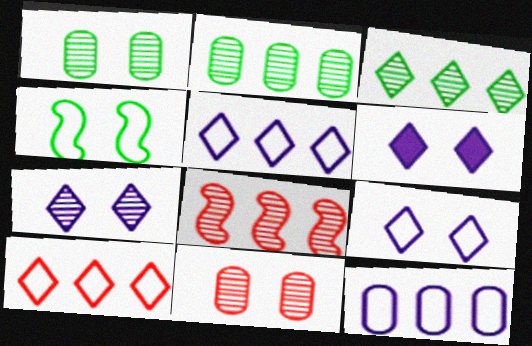[[4, 6, 11], 
[6, 7, 9]]